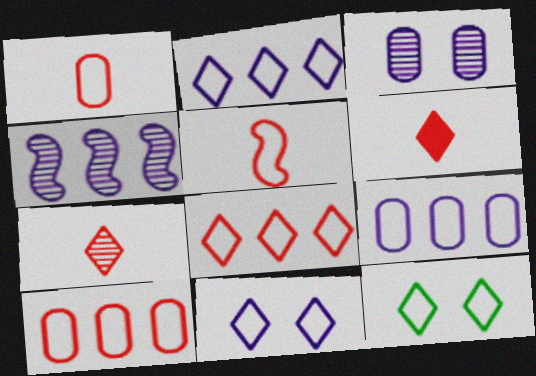[[5, 9, 12]]